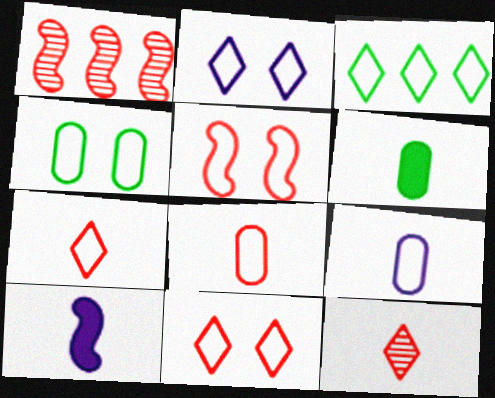[[1, 2, 6], 
[2, 3, 7], 
[2, 4, 5], 
[3, 5, 9]]